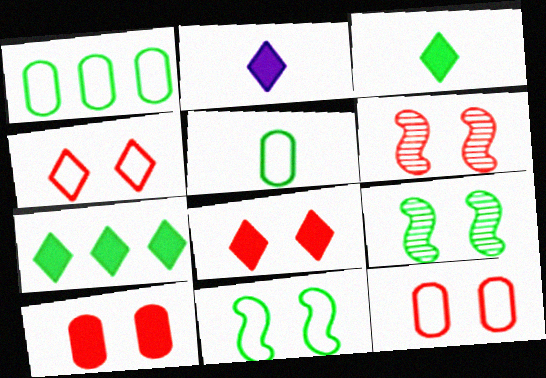[[1, 2, 6], 
[1, 3, 9], 
[2, 7, 8], 
[4, 6, 10], 
[5, 7, 9], 
[6, 8, 12]]